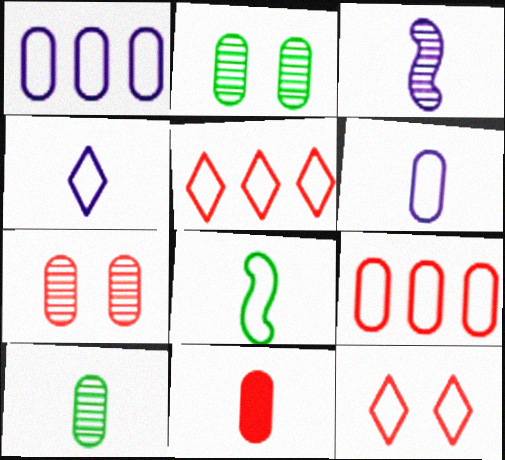[[1, 2, 11], 
[1, 8, 12], 
[6, 10, 11], 
[7, 9, 11]]